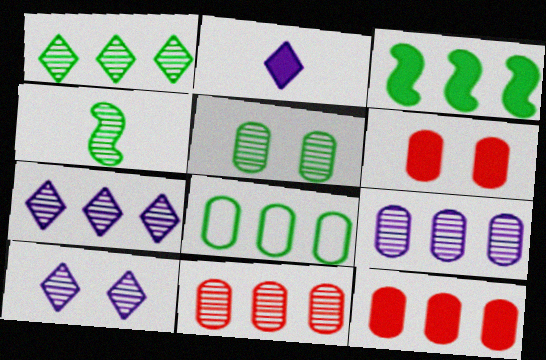[[1, 3, 8], 
[1, 4, 5], 
[2, 3, 6], 
[4, 10, 11], 
[8, 9, 12]]